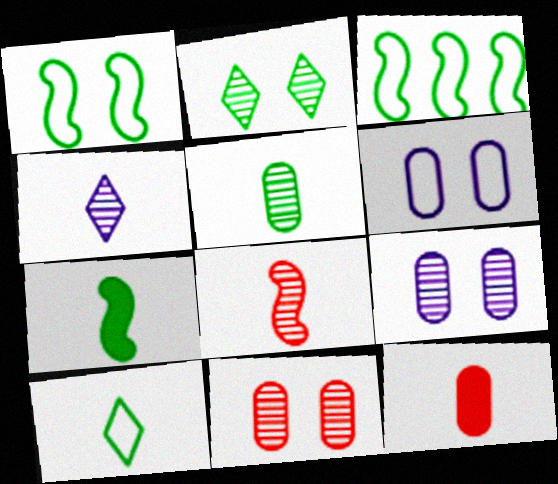[[4, 5, 8], 
[5, 7, 10]]